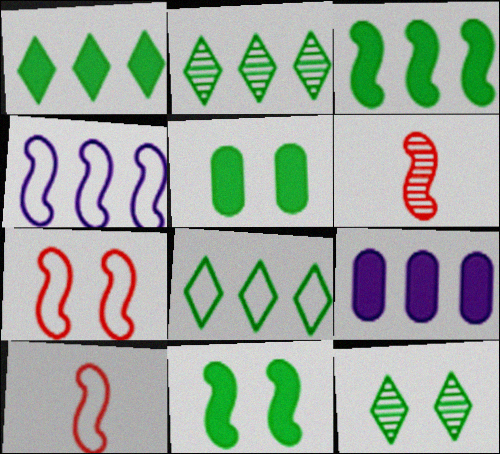[[1, 2, 8], 
[4, 6, 11], 
[9, 10, 12]]